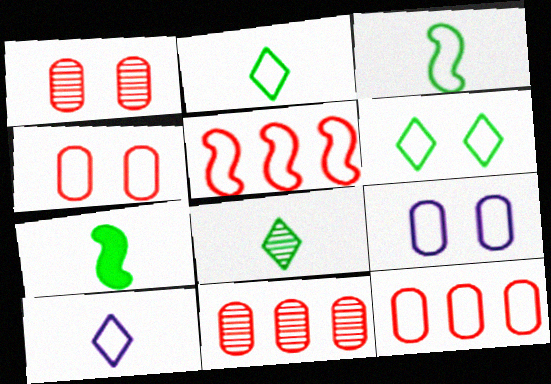[[2, 5, 9]]